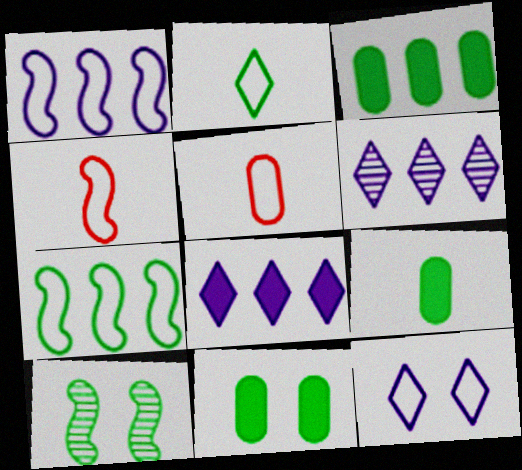[[2, 3, 10], 
[3, 9, 11], 
[4, 6, 11], 
[5, 7, 12], 
[5, 8, 10]]